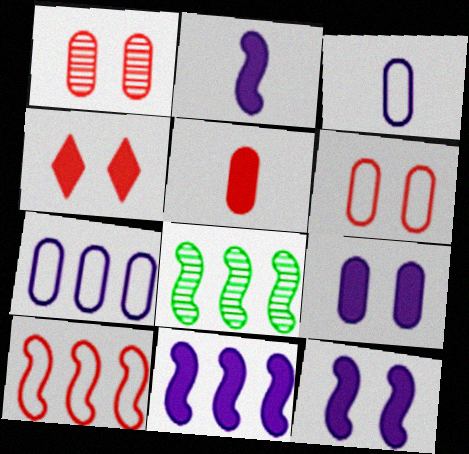[[2, 11, 12], 
[3, 4, 8], 
[8, 10, 11]]